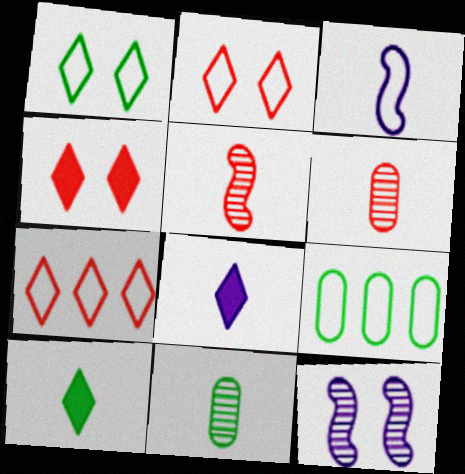[[2, 3, 9], 
[3, 6, 10]]